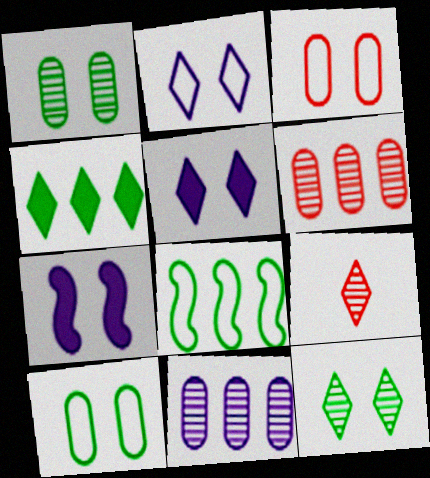[[2, 4, 9], 
[3, 7, 12]]